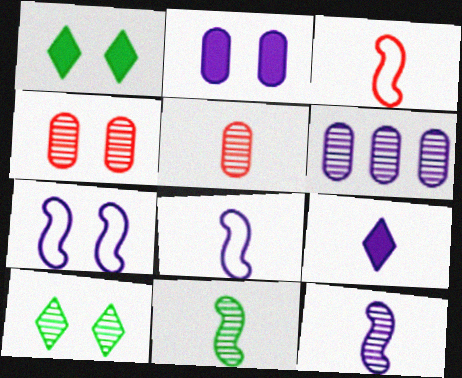[[1, 3, 6], 
[1, 4, 7], 
[6, 7, 9]]